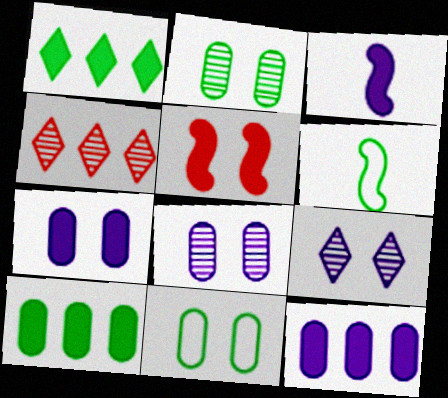[[1, 2, 6], 
[3, 4, 11], 
[4, 6, 7], 
[5, 9, 11]]